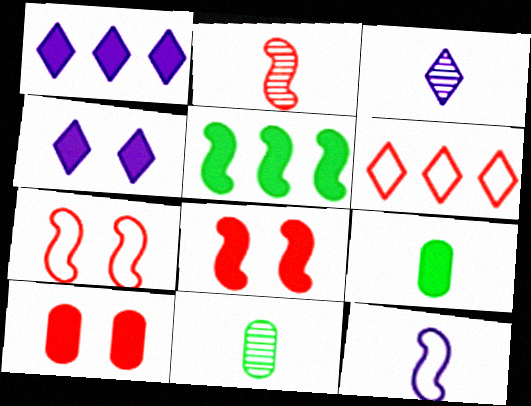[[1, 7, 11], 
[1, 8, 9], 
[2, 3, 11], 
[2, 6, 10]]